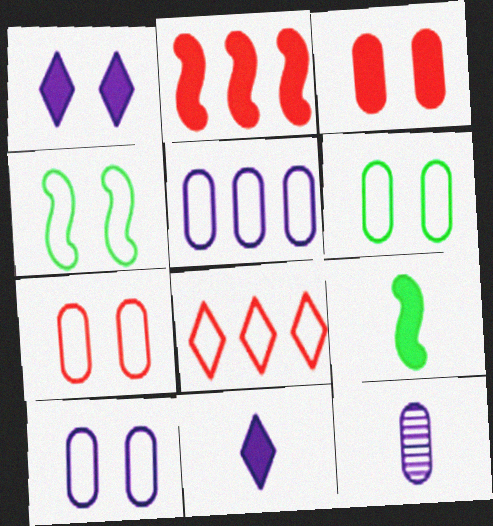[[6, 7, 10]]